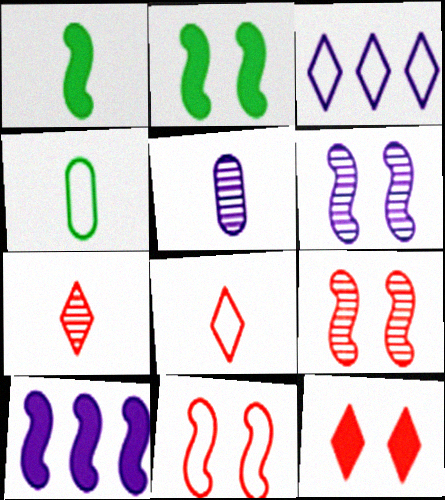[[1, 5, 8], 
[2, 6, 11], 
[3, 4, 11]]